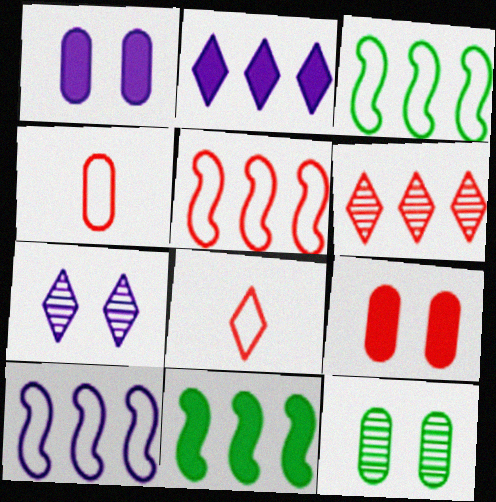[[3, 5, 10], 
[4, 7, 11]]